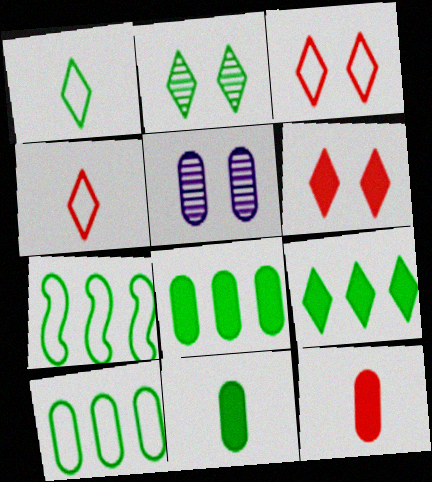[[1, 2, 9], 
[2, 7, 11], 
[5, 10, 12]]